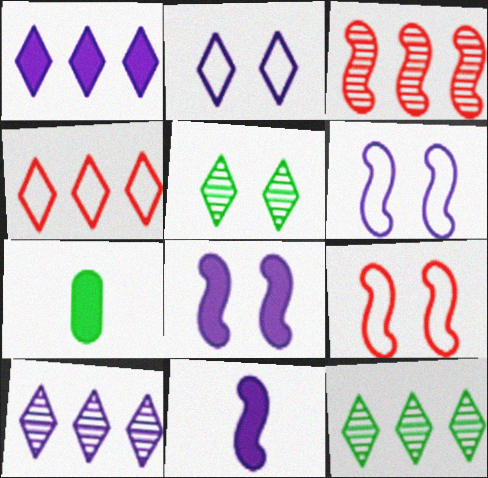[[1, 4, 12], 
[2, 3, 7], 
[7, 9, 10]]